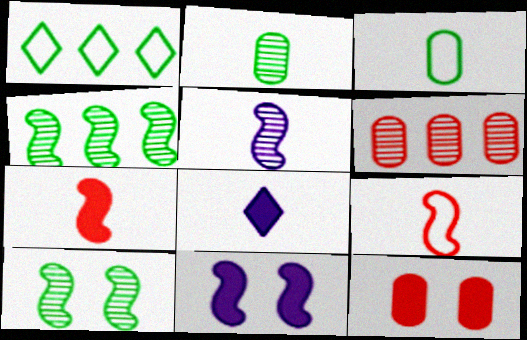[[1, 5, 12], 
[2, 8, 9], 
[4, 9, 11]]